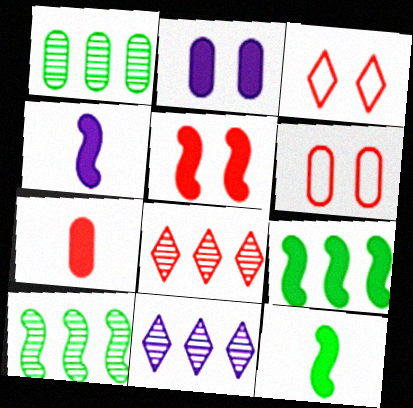[[1, 3, 4], 
[4, 5, 9], 
[6, 11, 12]]